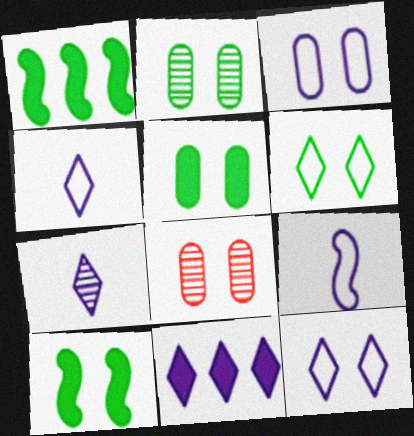[[1, 4, 8], 
[2, 6, 10], 
[3, 5, 8], 
[7, 11, 12], 
[8, 10, 12]]